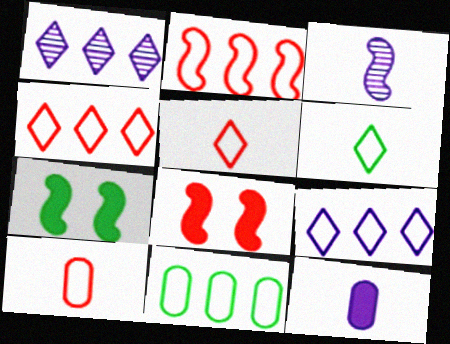[[1, 7, 10], 
[2, 3, 7], 
[2, 9, 11]]